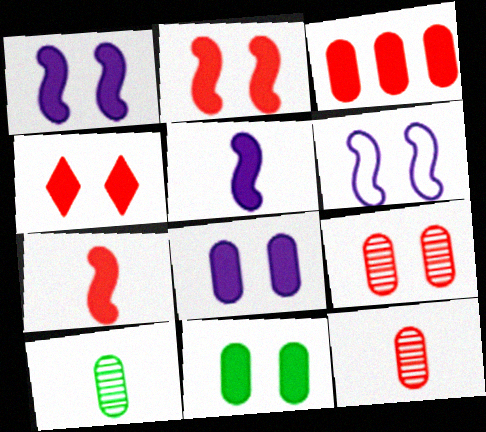[[1, 4, 11], 
[3, 4, 7]]